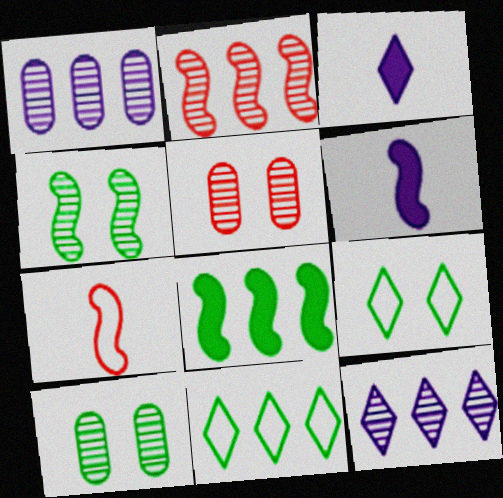[[5, 6, 11]]